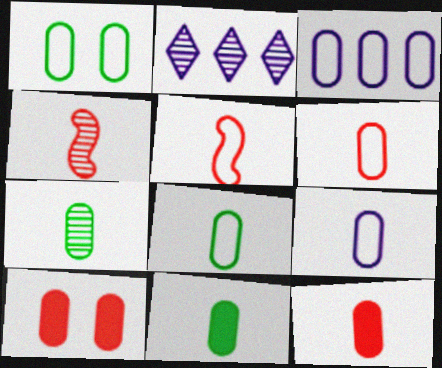[[1, 3, 6], 
[3, 7, 10], 
[6, 8, 9], 
[7, 8, 11], 
[7, 9, 12]]